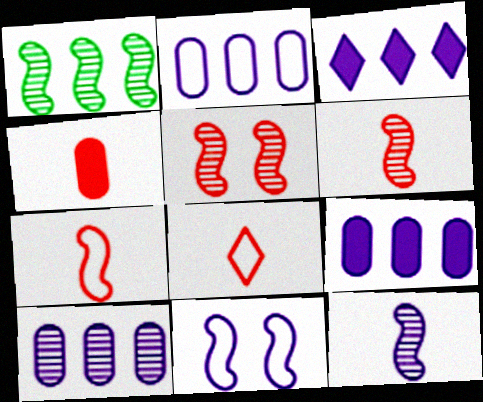[[1, 5, 12], 
[2, 9, 10], 
[4, 6, 8]]